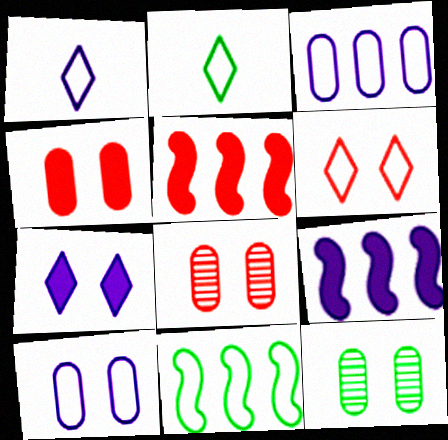[[1, 5, 12], 
[2, 8, 9], 
[4, 10, 12]]